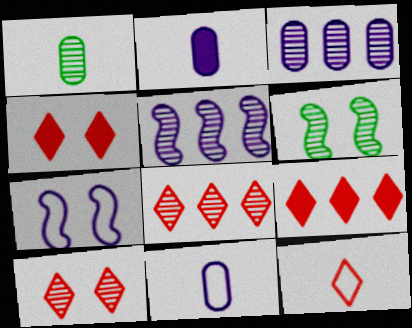[[1, 5, 10], 
[1, 7, 9], 
[4, 8, 12], 
[6, 9, 11], 
[9, 10, 12]]